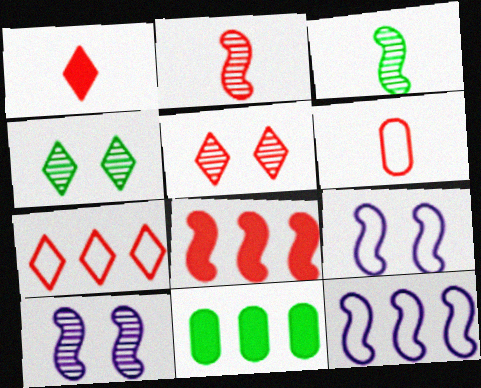[[1, 2, 6], 
[1, 5, 7], 
[3, 8, 9], 
[5, 6, 8]]